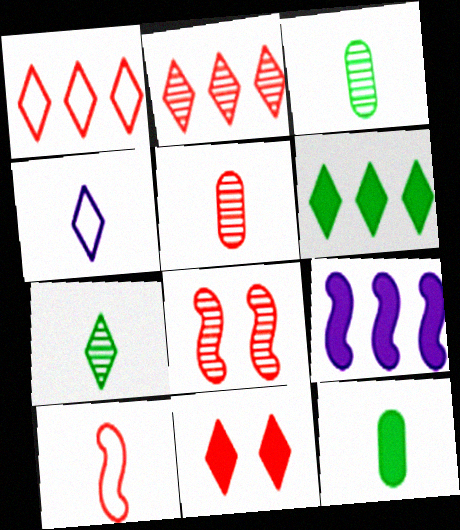[[2, 5, 8], 
[9, 11, 12]]